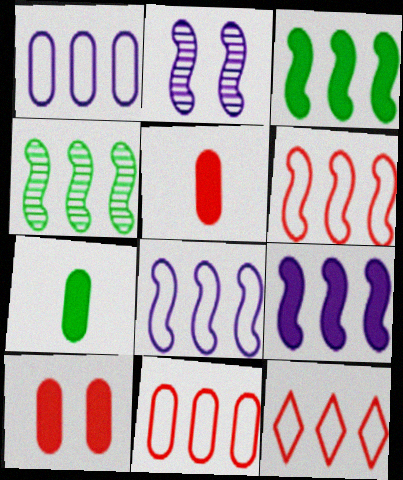[[2, 7, 12], 
[4, 6, 9], 
[6, 11, 12]]